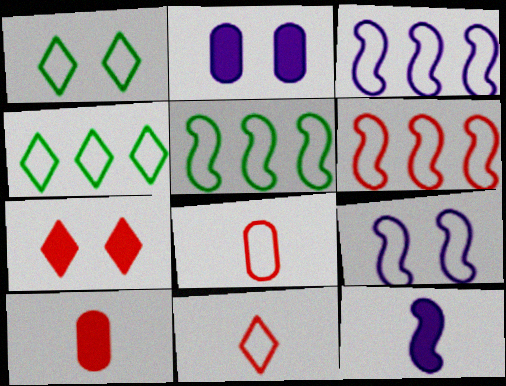[[1, 3, 8], 
[3, 5, 6], 
[4, 8, 9]]